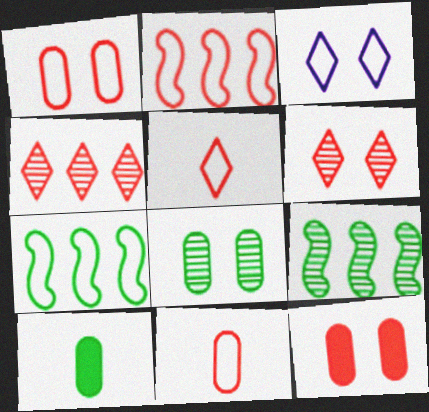[[1, 2, 5], 
[3, 7, 11]]